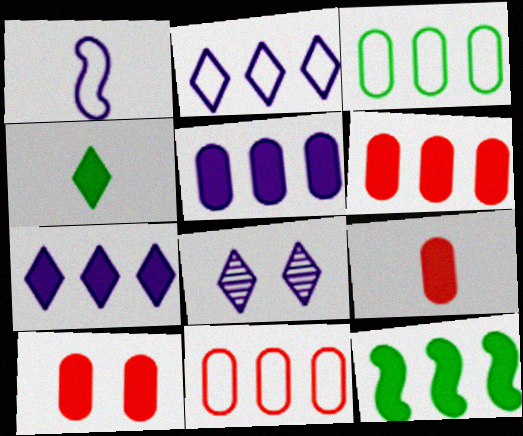[[1, 5, 8], 
[6, 7, 12], 
[6, 9, 10]]